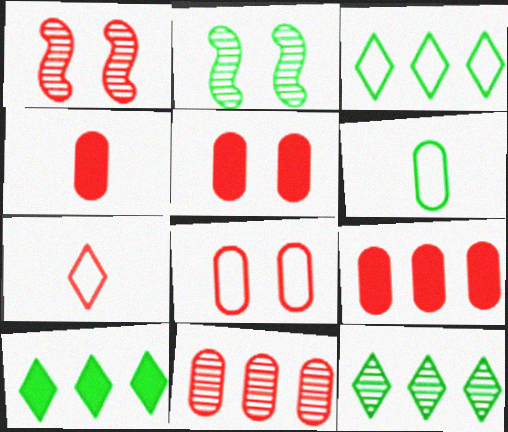[[1, 7, 9], 
[2, 6, 10], 
[3, 10, 12], 
[4, 5, 9], 
[4, 8, 11]]